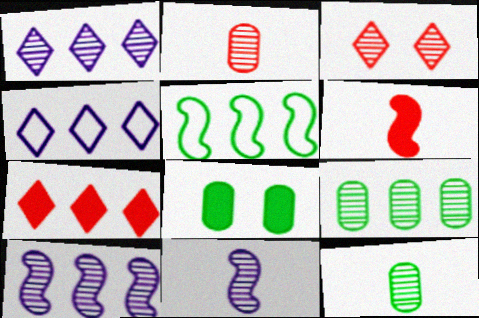[[3, 9, 11], 
[3, 10, 12]]